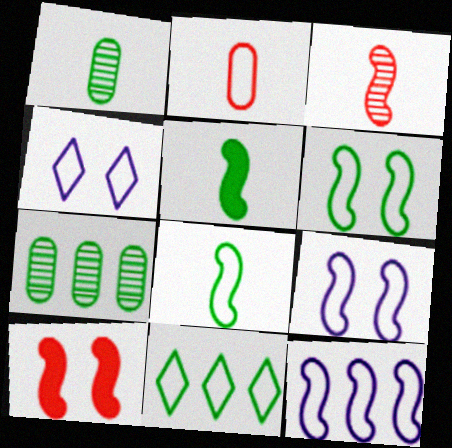[[2, 9, 11]]